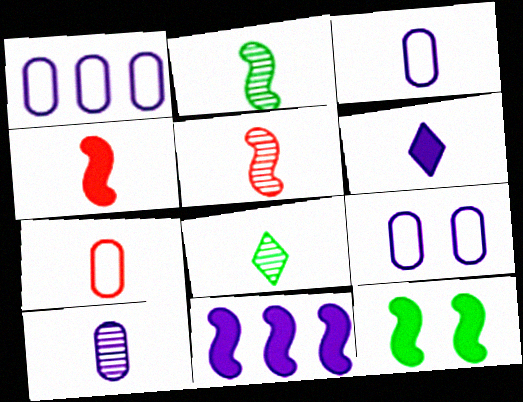[[1, 3, 9], 
[2, 6, 7], 
[3, 4, 8], 
[4, 11, 12], 
[5, 8, 10]]